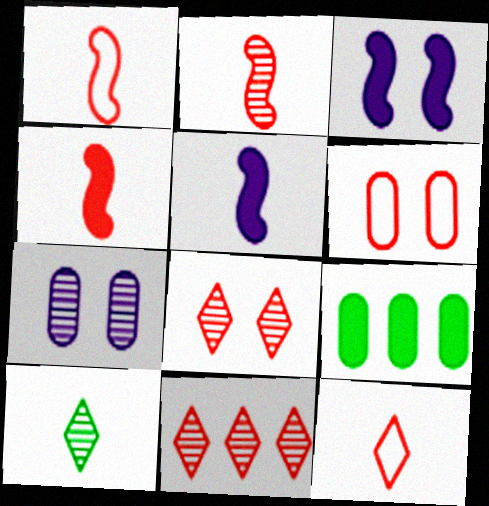[[1, 2, 4], 
[4, 6, 11]]